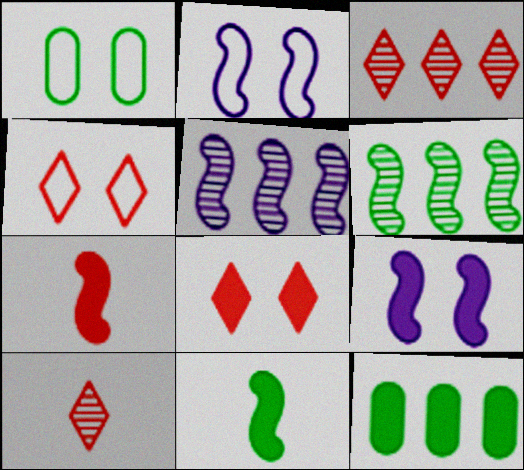[[1, 2, 4], 
[2, 6, 7], 
[2, 10, 12]]